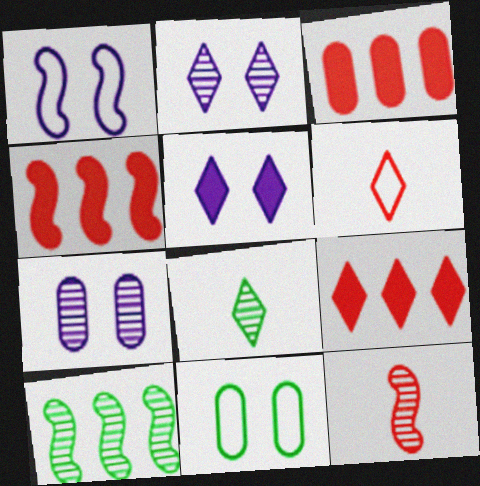[[1, 3, 8], 
[1, 5, 7], 
[3, 4, 9]]